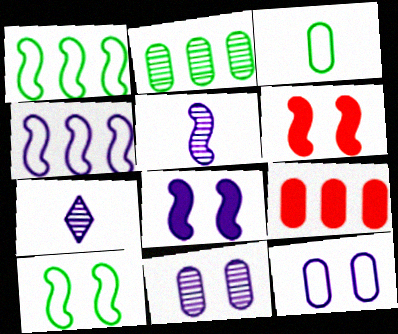[[1, 5, 6], 
[3, 9, 11], 
[4, 5, 8], 
[7, 9, 10]]